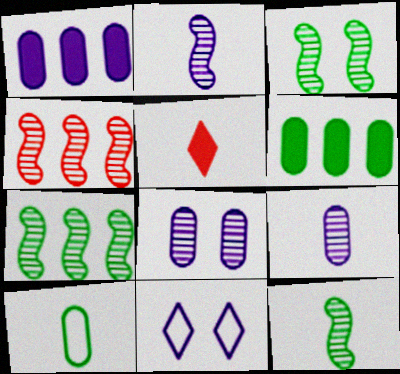[[1, 2, 11], 
[2, 3, 4], 
[2, 5, 10], 
[3, 7, 12]]